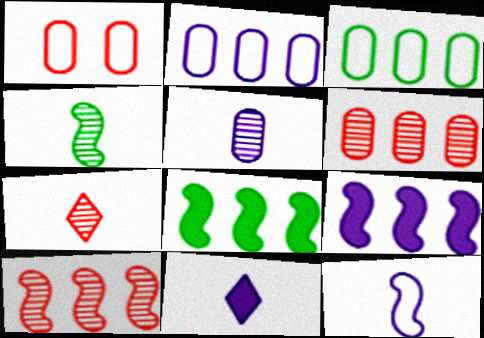[[4, 5, 7], 
[5, 11, 12]]